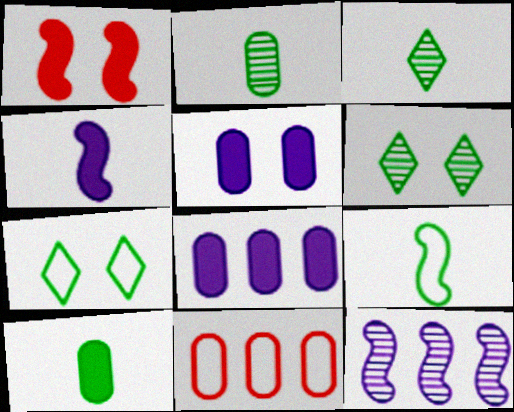[[1, 9, 12], 
[2, 5, 11], 
[3, 9, 10], 
[4, 6, 11]]